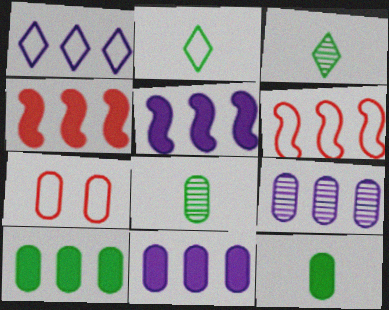[[1, 5, 9], 
[3, 5, 7], 
[7, 8, 11], 
[7, 9, 12]]